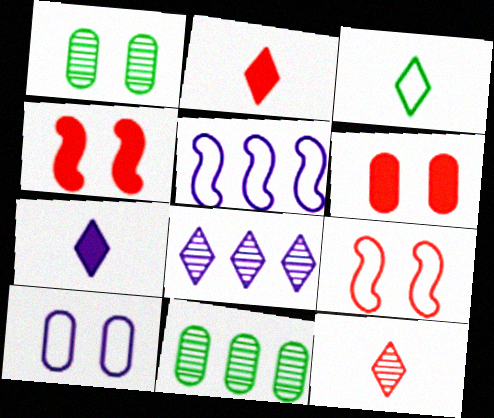[[1, 2, 5], 
[1, 6, 10], 
[3, 7, 12], 
[7, 9, 11]]